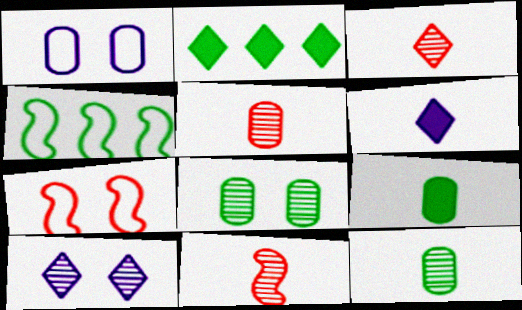[[1, 2, 11], 
[3, 5, 11]]